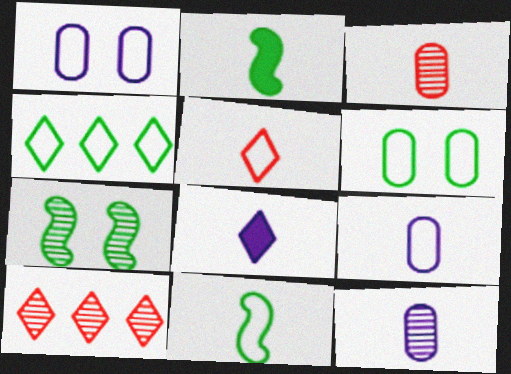[[1, 2, 10], 
[2, 5, 12], 
[3, 8, 11], 
[4, 6, 11], 
[5, 9, 11], 
[7, 10, 12]]